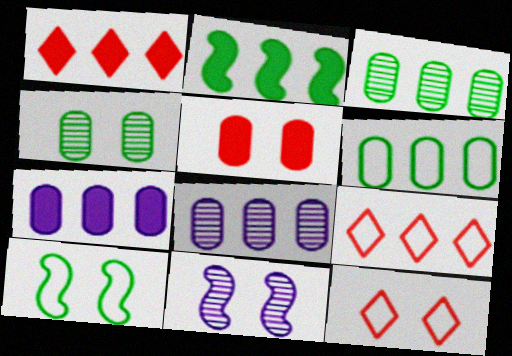[[1, 2, 7], 
[2, 8, 9]]